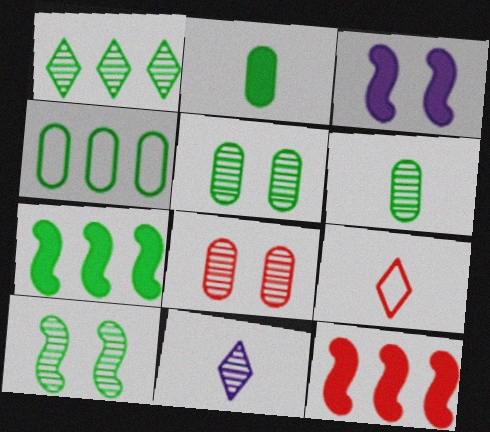[[1, 4, 7], 
[1, 6, 10], 
[2, 4, 5], 
[8, 9, 12]]